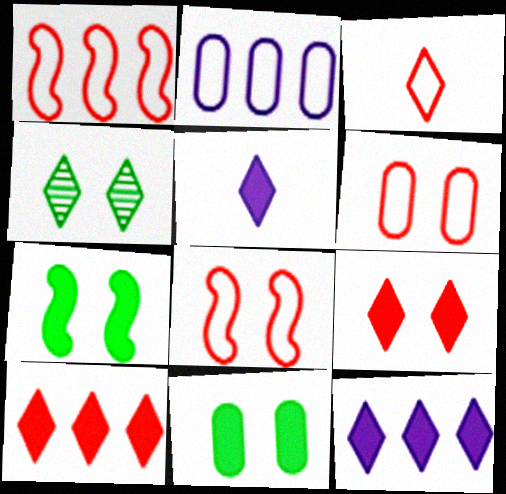[[1, 3, 6], 
[3, 4, 12]]